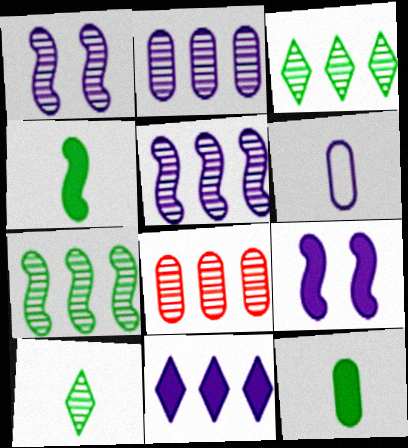[[1, 6, 11], 
[1, 8, 10], 
[3, 5, 8]]